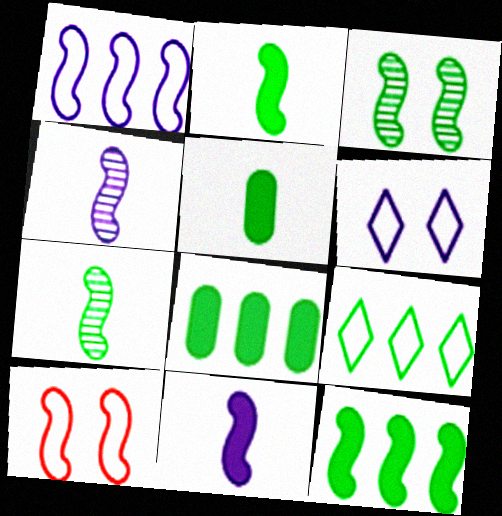[[3, 5, 9], 
[4, 10, 12]]